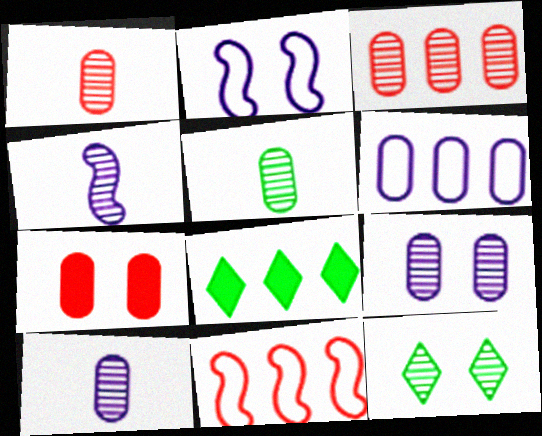[[1, 2, 8], 
[1, 5, 10], 
[2, 7, 12], 
[3, 4, 12], 
[3, 5, 9], 
[5, 6, 7]]